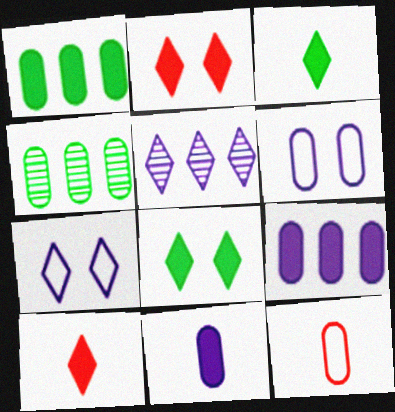[]